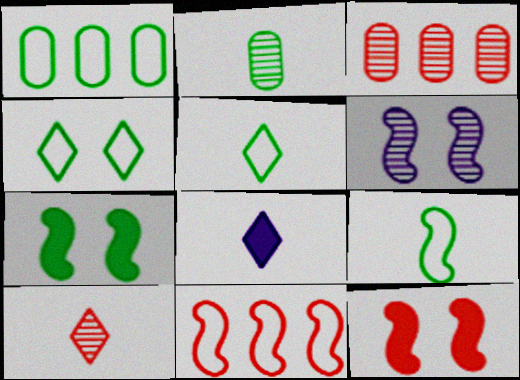[[1, 4, 9], 
[5, 8, 10]]